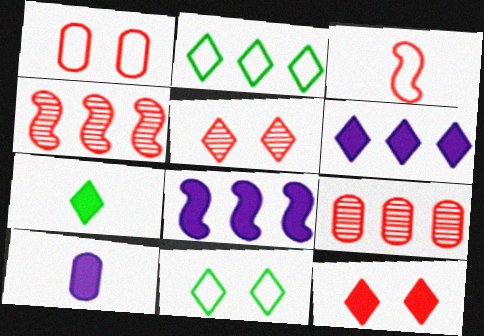[[2, 8, 9], 
[3, 9, 12], 
[4, 10, 11], 
[6, 7, 12]]